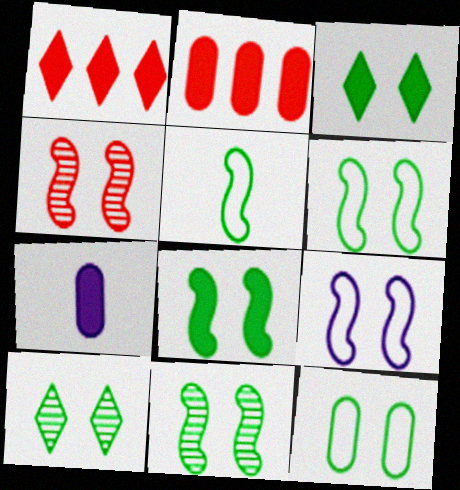[[1, 7, 8], 
[3, 11, 12], 
[4, 8, 9], 
[6, 8, 11], 
[8, 10, 12]]